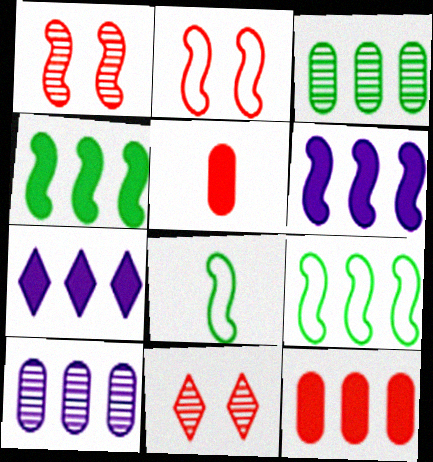[[1, 6, 8], 
[4, 7, 12]]